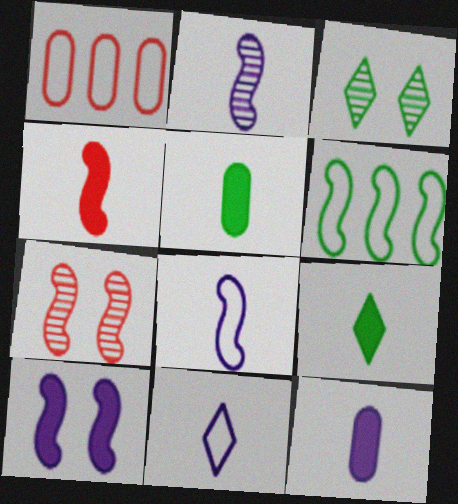[[2, 11, 12], 
[3, 5, 6], 
[4, 9, 12]]